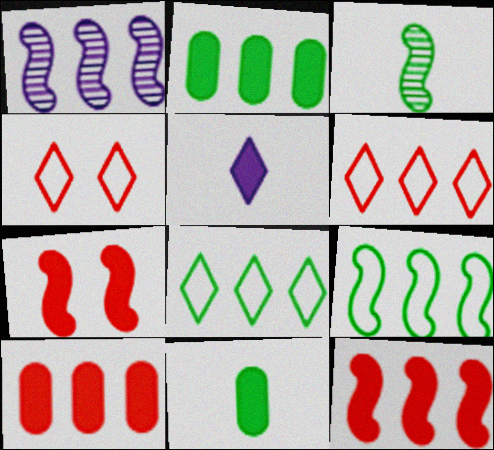[[1, 2, 6], 
[1, 4, 11], 
[1, 8, 10], 
[1, 9, 12], 
[2, 5, 7]]